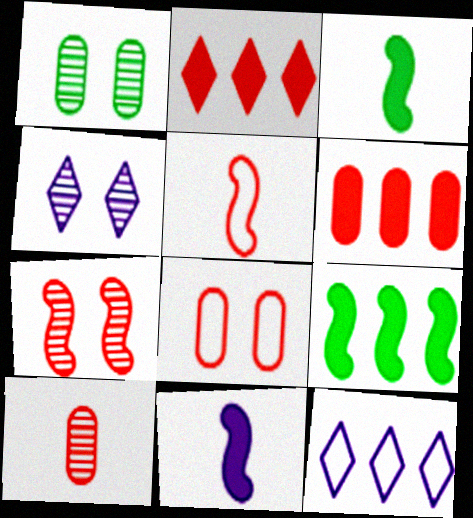[[1, 4, 7], 
[6, 8, 10]]